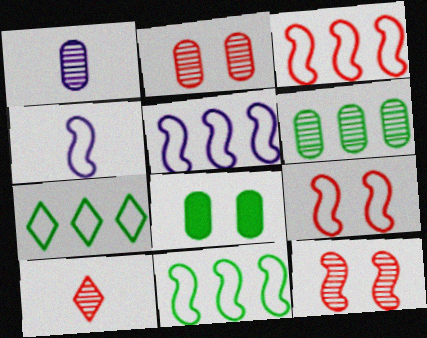[[1, 2, 6], 
[3, 5, 11], 
[4, 9, 11], 
[5, 8, 10]]